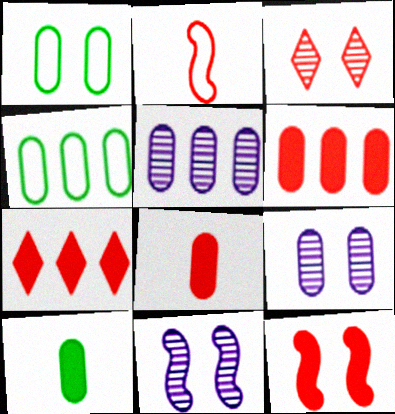[[1, 5, 8], 
[2, 3, 6], 
[4, 5, 6], 
[4, 8, 9], 
[7, 8, 12]]